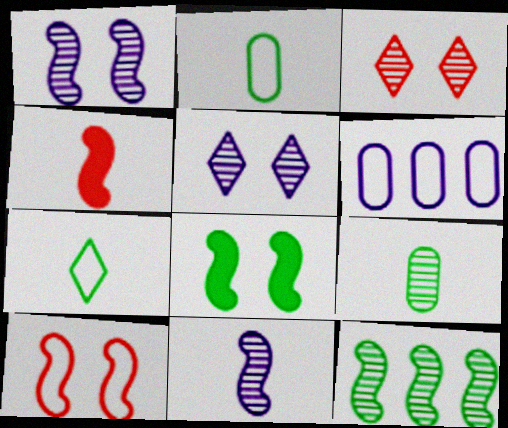[[1, 8, 10], 
[6, 7, 10]]